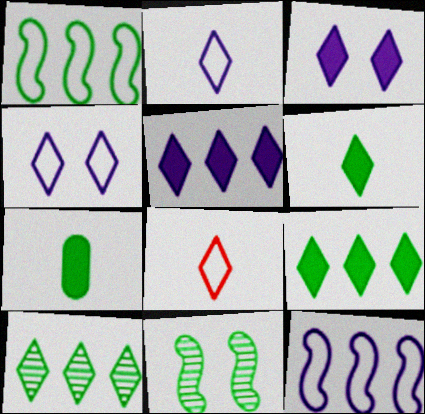[[3, 8, 10]]